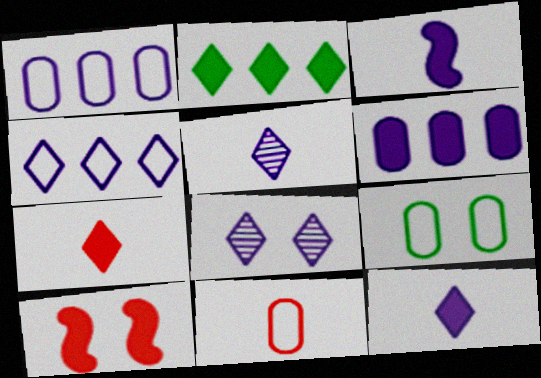[[1, 3, 8], 
[1, 9, 11], 
[4, 8, 12], 
[8, 9, 10]]